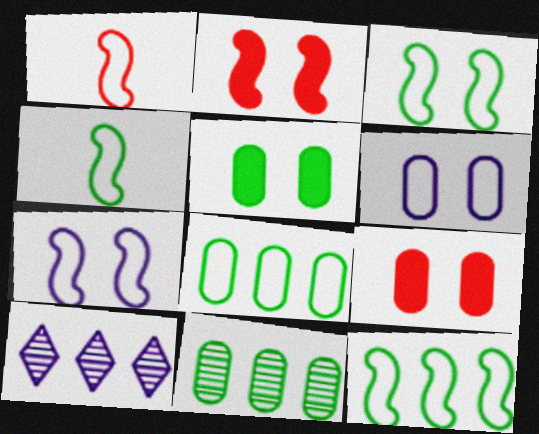[[1, 5, 10], 
[1, 7, 12], 
[3, 4, 12], 
[4, 9, 10]]